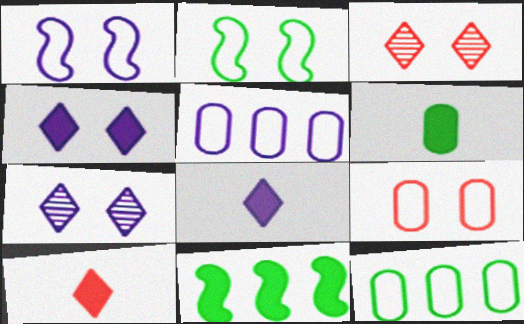[]